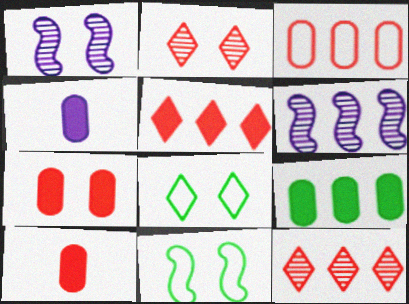[[1, 7, 8], 
[4, 7, 9], 
[4, 11, 12], 
[6, 8, 10]]